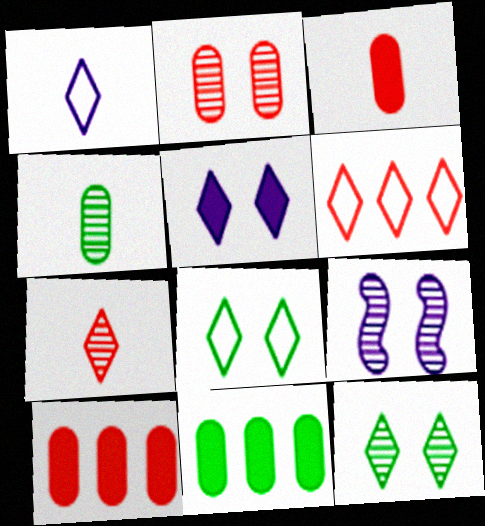[[1, 6, 8], 
[2, 9, 12]]